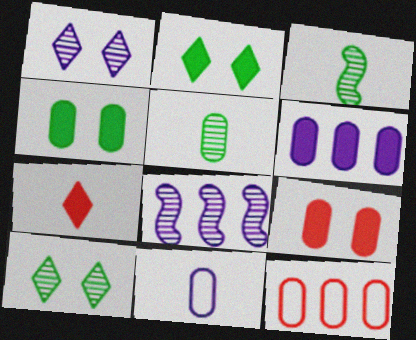[[3, 7, 11]]